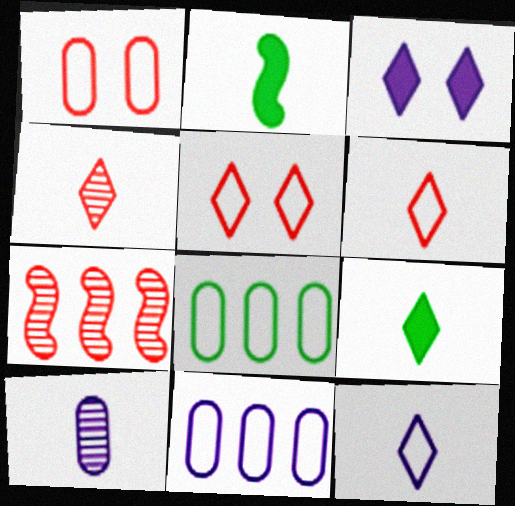[[2, 6, 10], 
[4, 9, 12]]